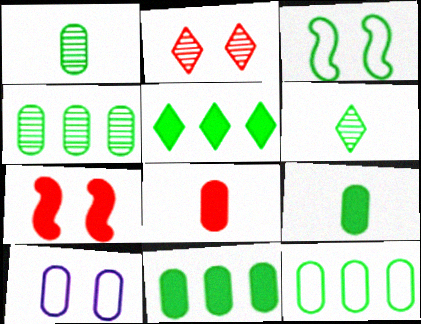[[1, 3, 5], 
[3, 6, 11], 
[4, 8, 10], 
[4, 11, 12]]